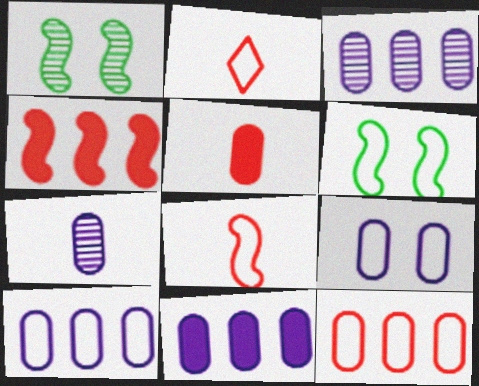[[1, 2, 11], 
[2, 6, 10], 
[3, 10, 11], 
[7, 9, 11]]